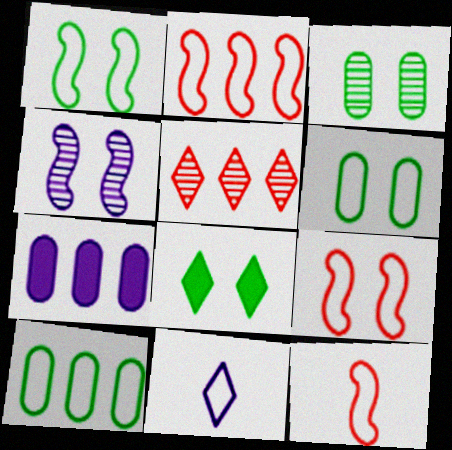[[1, 3, 8], 
[2, 6, 11], 
[2, 9, 12], 
[4, 7, 11], 
[5, 8, 11], 
[9, 10, 11]]